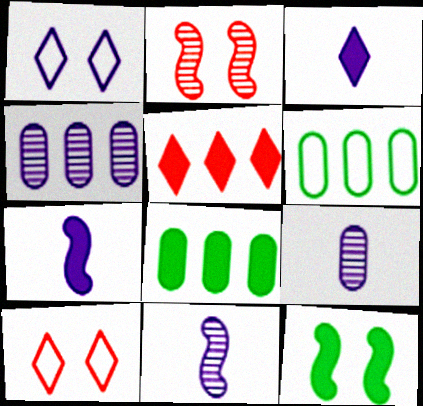[[1, 4, 7], 
[2, 3, 6], 
[8, 10, 11]]